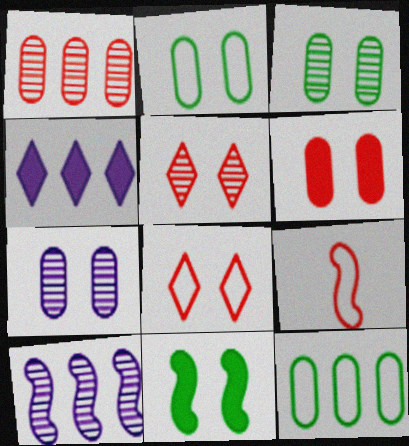[[2, 6, 7], 
[3, 4, 9], 
[7, 8, 11], 
[9, 10, 11]]